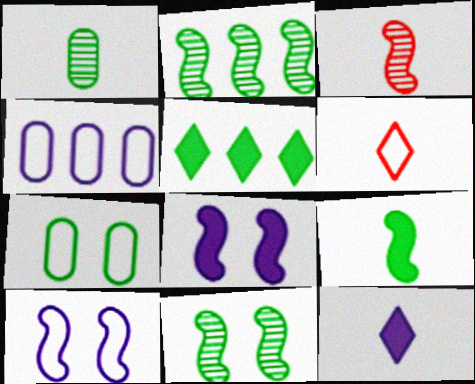[]